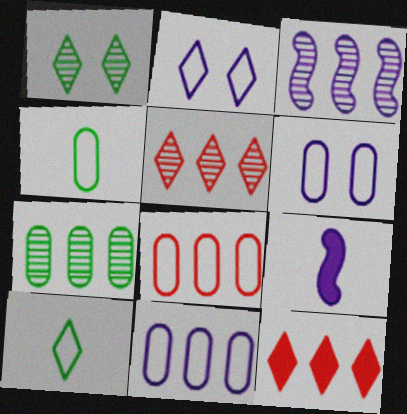[[1, 8, 9], 
[3, 5, 7], 
[4, 6, 8]]